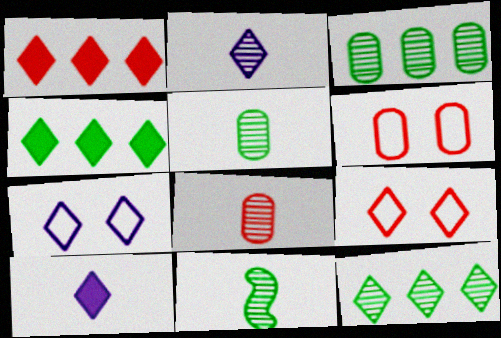[[2, 4, 9], 
[2, 8, 11], 
[9, 10, 12]]